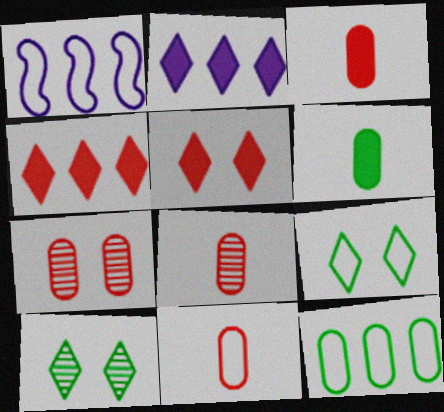[[1, 3, 10], 
[1, 9, 11], 
[3, 8, 11]]